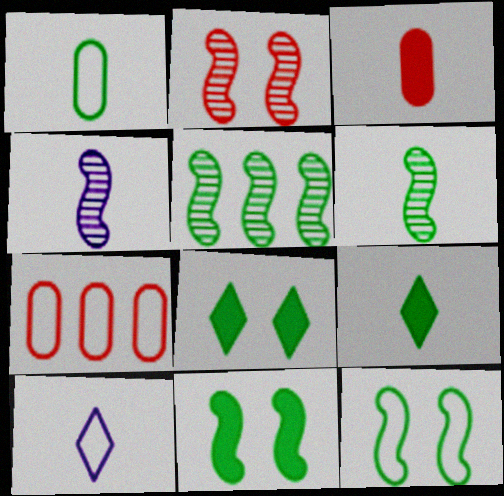[[1, 5, 8], 
[1, 6, 9], 
[2, 4, 5], 
[3, 6, 10], 
[4, 7, 8], 
[7, 10, 12]]